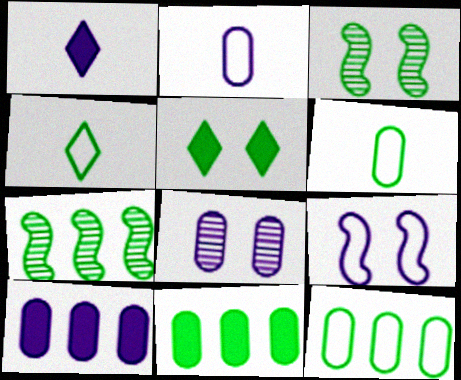[[2, 8, 10], 
[3, 4, 11], 
[5, 6, 7]]